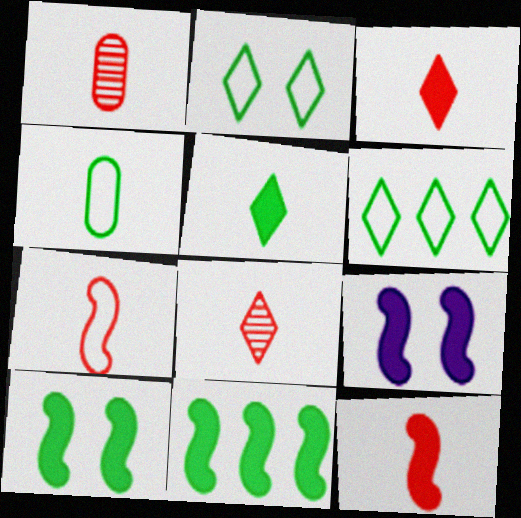[[1, 3, 7], 
[1, 6, 9], 
[9, 11, 12]]